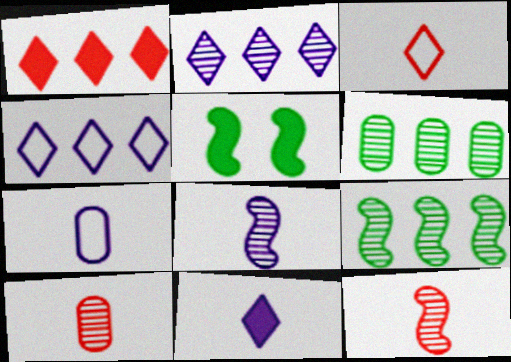[[4, 5, 10], 
[7, 8, 11]]